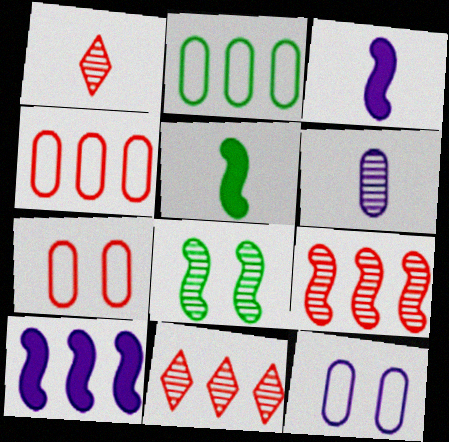[[2, 10, 11], 
[5, 11, 12], 
[6, 8, 11]]